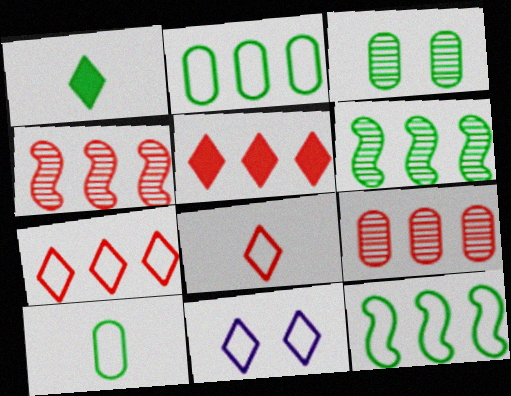[[1, 3, 12]]